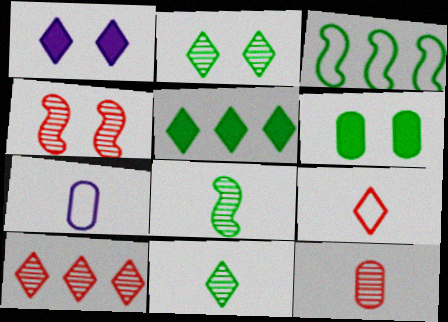[[1, 3, 12], 
[3, 6, 11], 
[4, 5, 7], 
[4, 10, 12]]